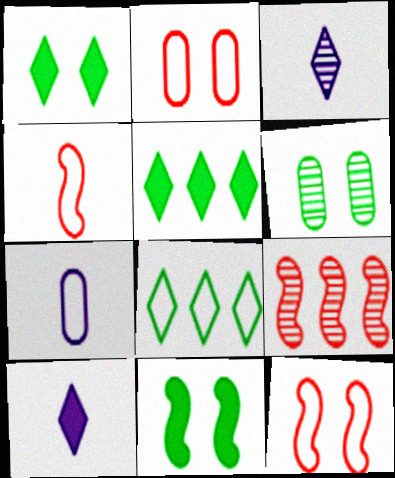[[1, 7, 9], 
[3, 6, 9], 
[7, 8, 12]]